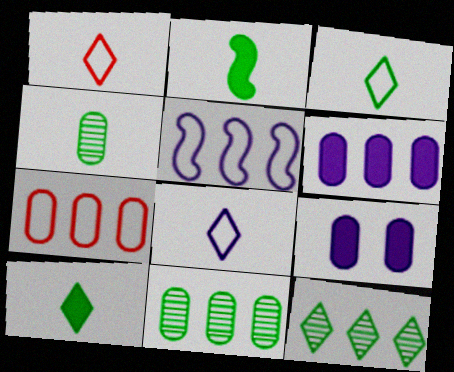[[1, 3, 8], 
[2, 3, 4], 
[4, 7, 9], 
[6, 7, 11]]